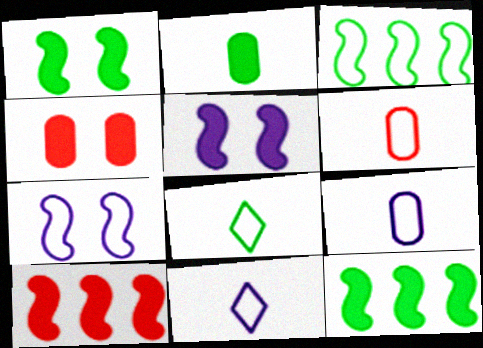[]